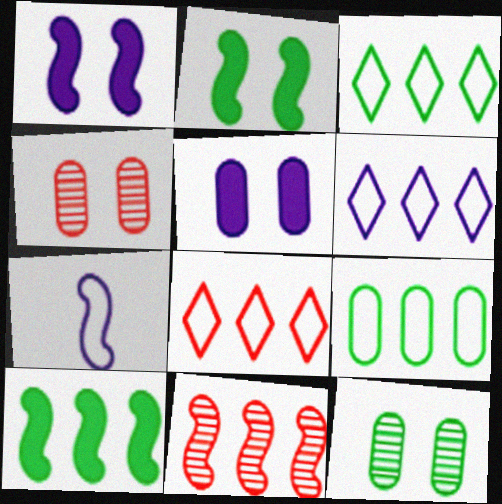[[2, 7, 11], 
[3, 6, 8]]